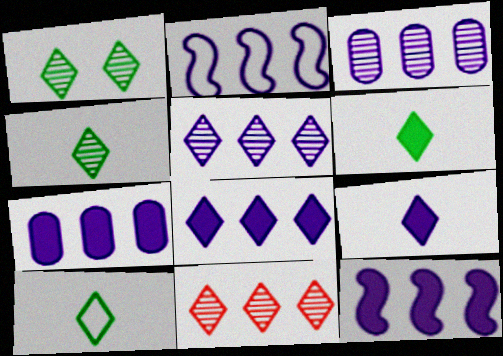[[2, 3, 8], 
[2, 5, 7], 
[4, 6, 10], 
[7, 8, 12]]